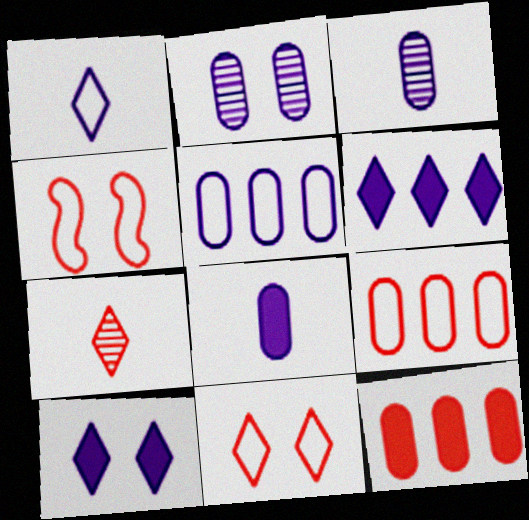[[2, 5, 8], 
[4, 7, 12]]